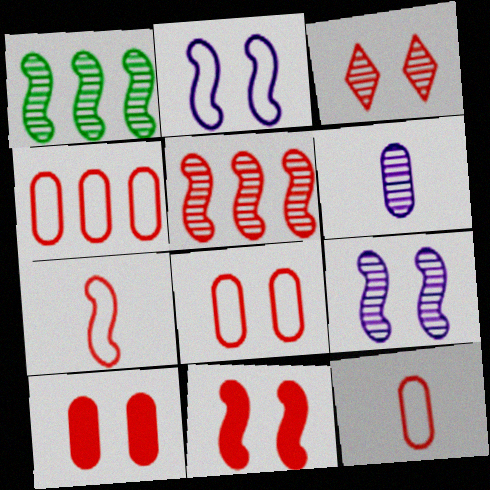[[1, 3, 6], 
[3, 8, 11], 
[4, 8, 12], 
[5, 7, 11]]